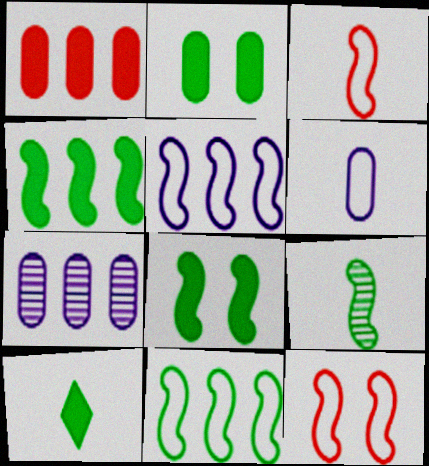[[2, 4, 10], 
[7, 10, 12], 
[8, 9, 11]]